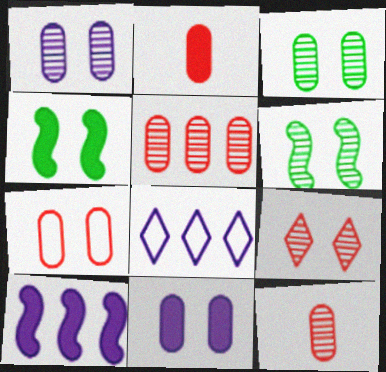[[1, 6, 9], 
[2, 5, 7], 
[2, 6, 8], 
[3, 7, 11], 
[4, 8, 12]]